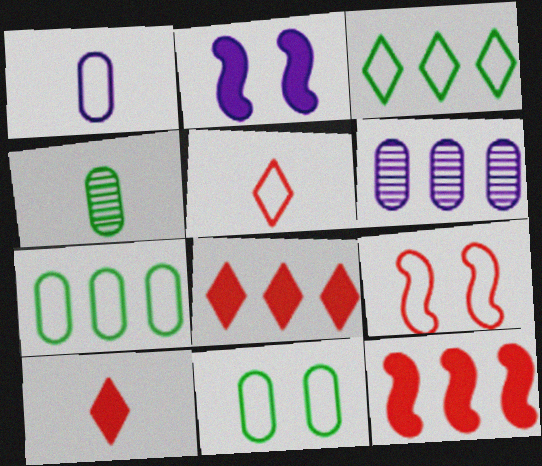[[1, 3, 9], 
[3, 6, 12]]